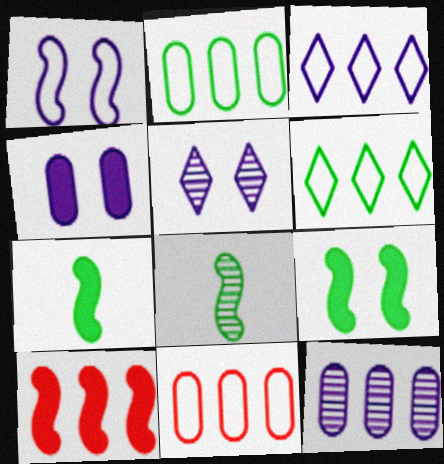[[1, 4, 5], 
[1, 8, 10], 
[5, 7, 11], 
[6, 10, 12]]